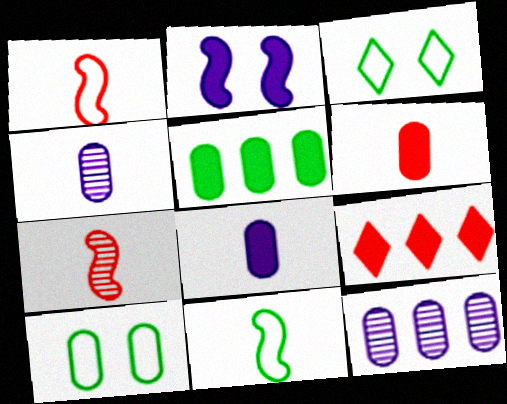[[6, 10, 12]]